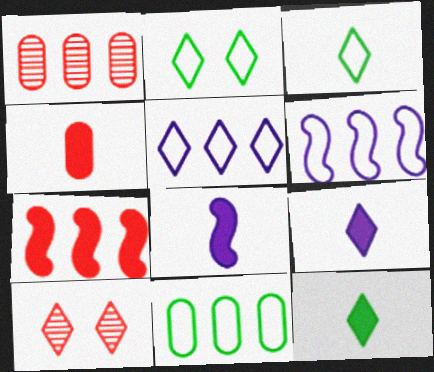[[1, 2, 8], 
[4, 8, 12], 
[5, 10, 12], 
[8, 10, 11]]